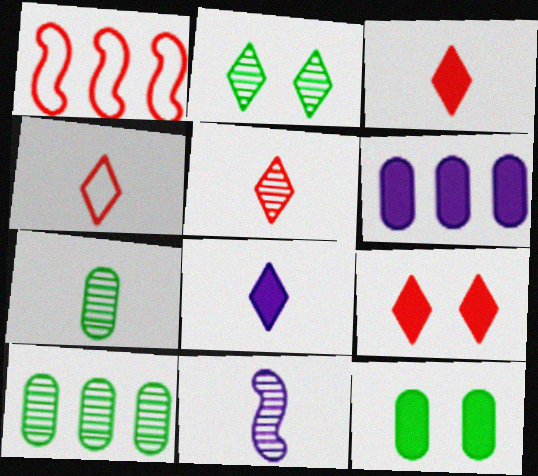[[3, 4, 5], 
[5, 7, 11]]